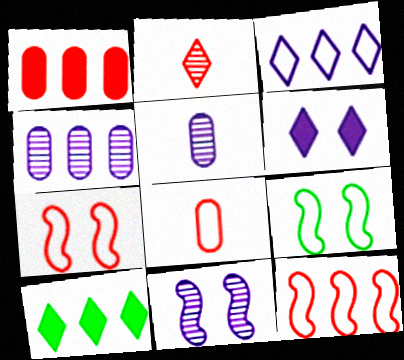[[1, 2, 7], 
[3, 8, 9], 
[4, 10, 12], 
[5, 7, 10], 
[8, 10, 11]]